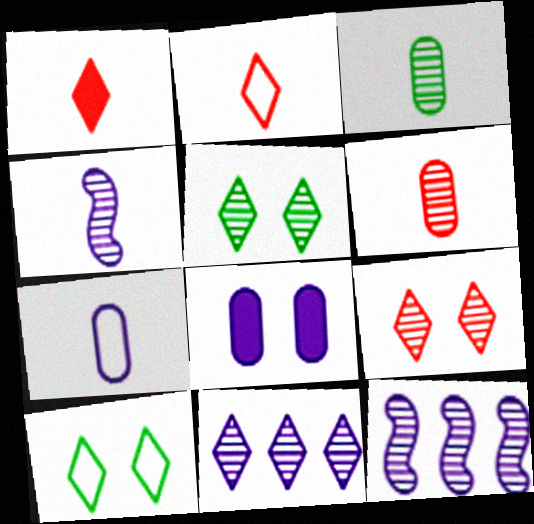[[1, 10, 11], 
[3, 9, 12], 
[5, 6, 12]]